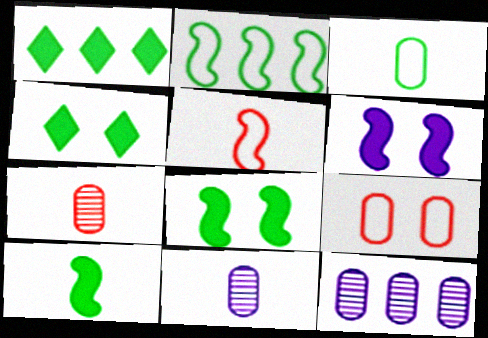[[4, 5, 12]]